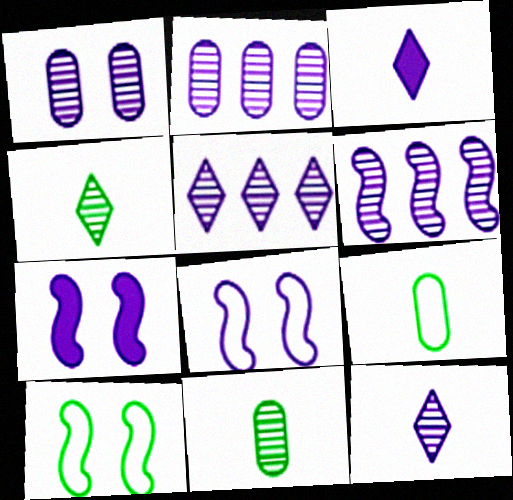[[1, 6, 12], 
[2, 3, 8], 
[2, 5, 6]]